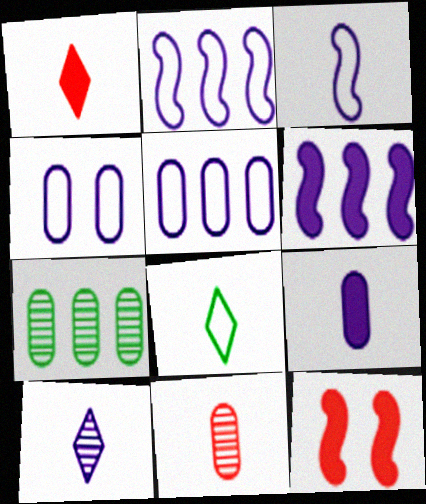[[1, 8, 10], 
[3, 9, 10], 
[4, 6, 10]]